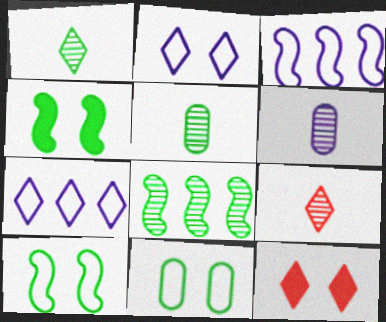[[1, 7, 12], 
[3, 5, 12]]